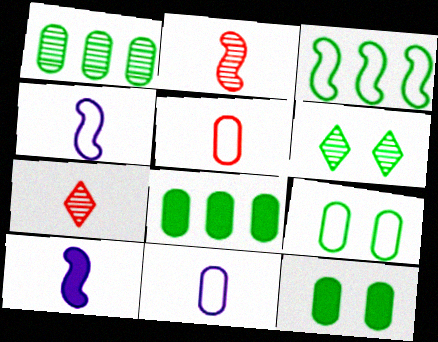[]